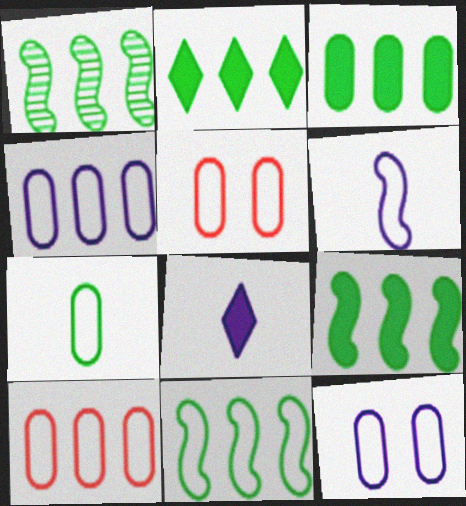[[1, 5, 8], 
[1, 9, 11], 
[2, 3, 9], 
[4, 5, 7], 
[7, 10, 12]]